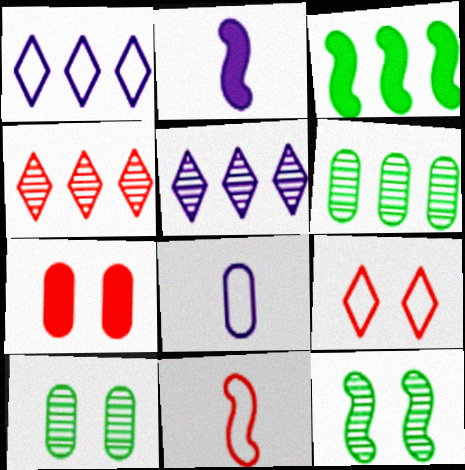[[2, 6, 9], 
[4, 7, 11], 
[6, 7, 8]]